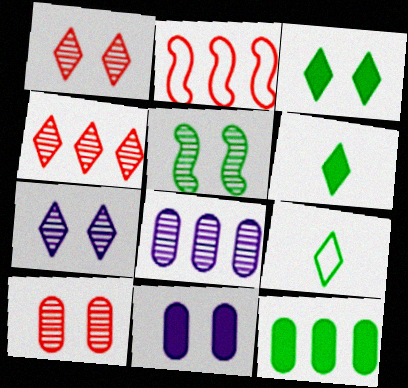[[5, 7, 10], 
[5, 9, 12]]